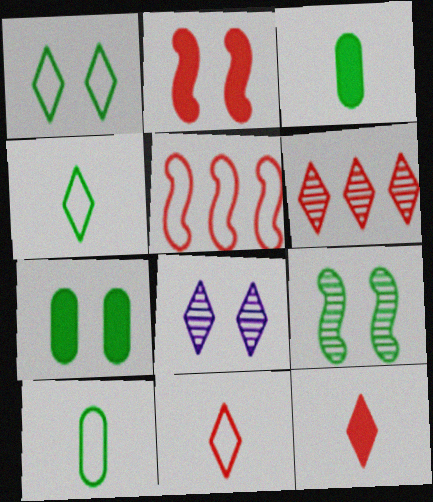[[1, 7, 9], 
[3, 5, 8]]